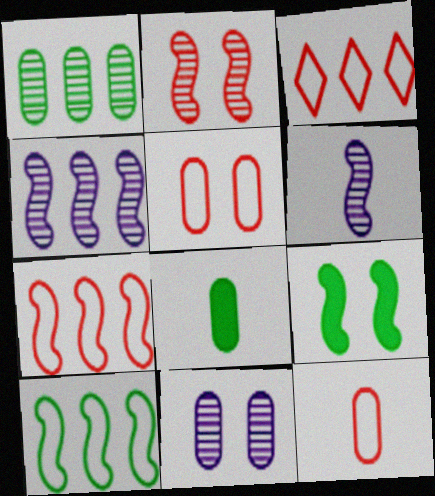[[6, 7, 9]]